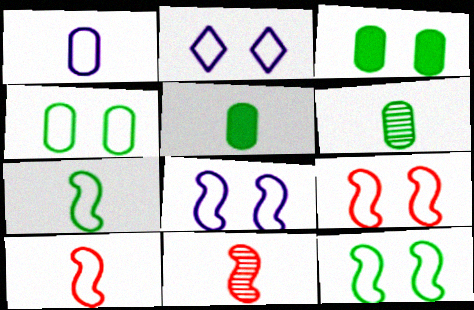[[2, 4, 9], 
[8, 9, 12]]